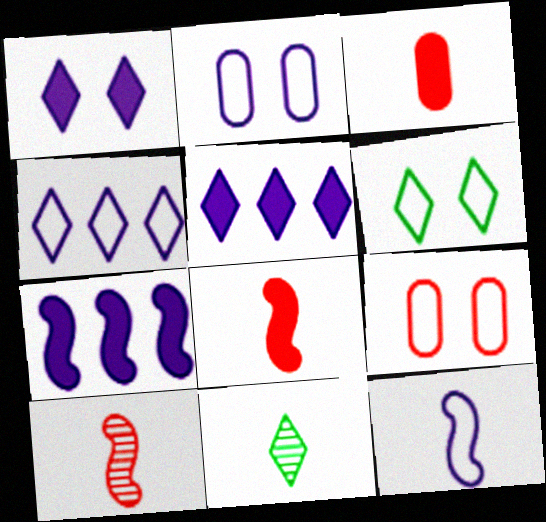[[2, 4, 12], 
[3, 11, 12], 
[7, 9, 11]]